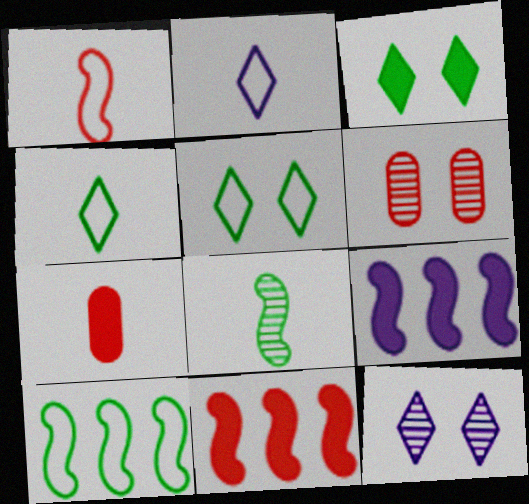[[2, 7, 8], 
[3, 7, 9], 
[4, 6, 9], 
[7, 10, 12]]